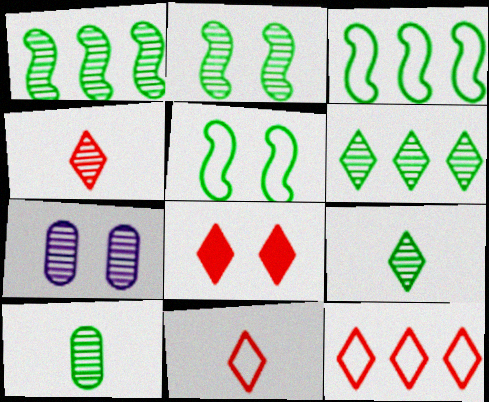[[1, 4, 7], 
[2, 6, 10], 
[4, 8, 12], 
[5, 7, 8]]